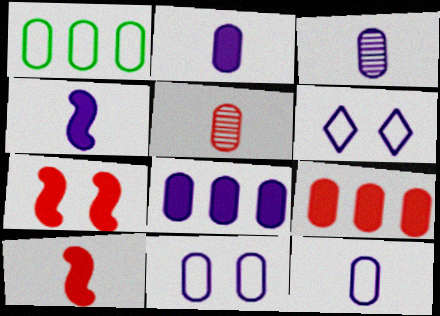[[2, 3, 12], 
[3, 8, 11]]